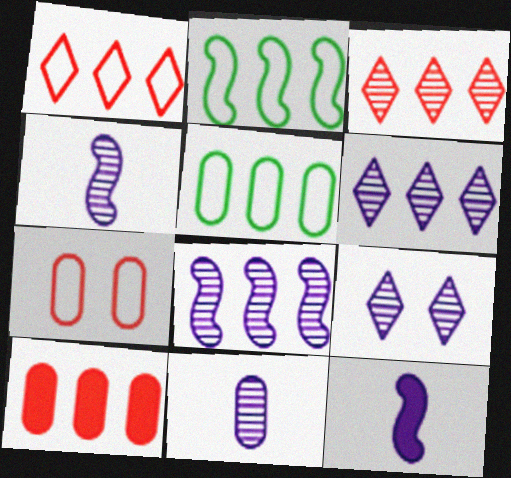[[2, 6, 10], 
[8, 9, 11]]